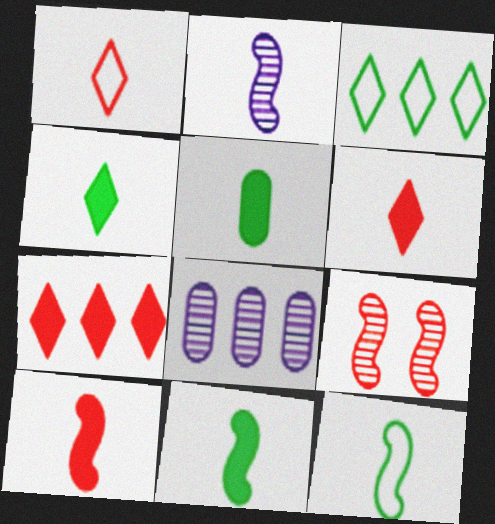[[1, 2, 5], 
[2, 10, 12], 
[4, 5, 11]]